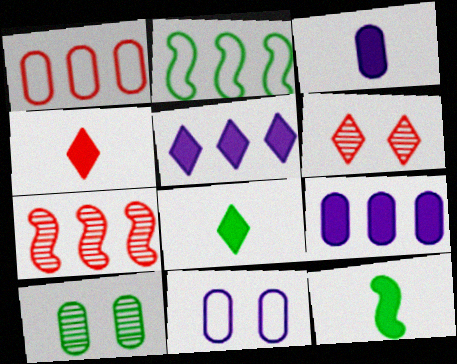[[1, 3, 10], 
[2, 3, 6], 
[2, 8, 10], 
[3, 4, 12], 
[7, 8, 11]]